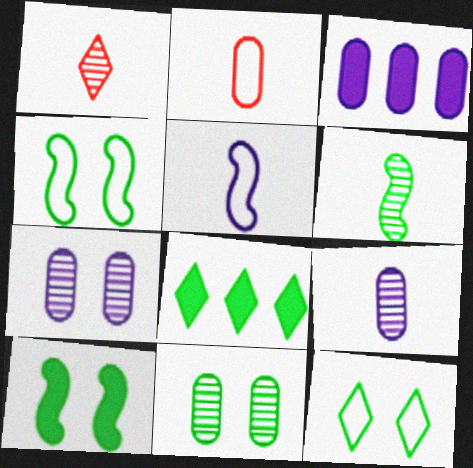[[1, 3, 4], 
[1, 6, 9], 
[2, 3, 11], 
[10, 11, 12]]